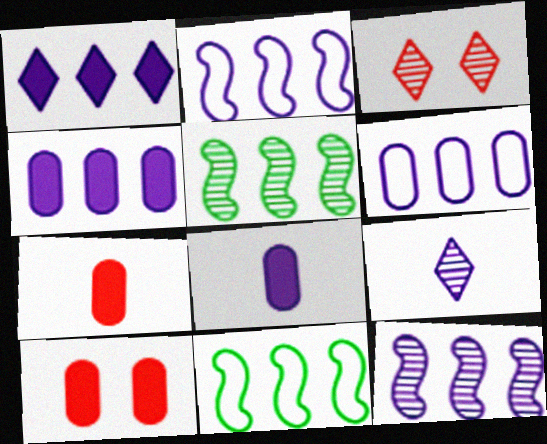[[1, 6, 12], 
[3, 8, 11], 
[9, 10, 11]]